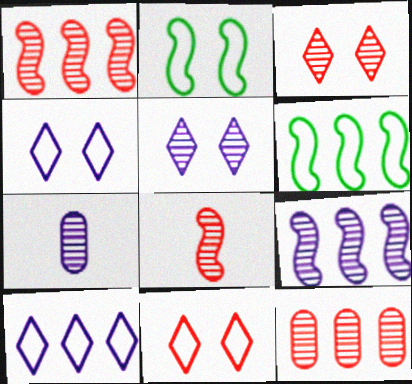[[3, 8, 12], 
[5, 7, 9]]